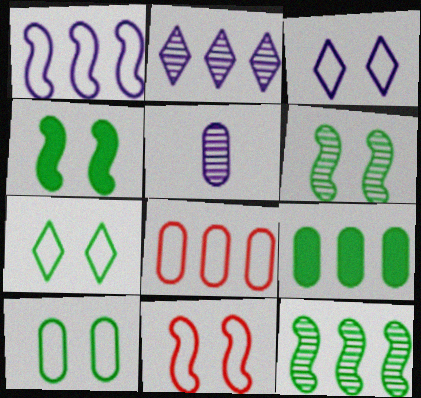[[3, 10, 11]]